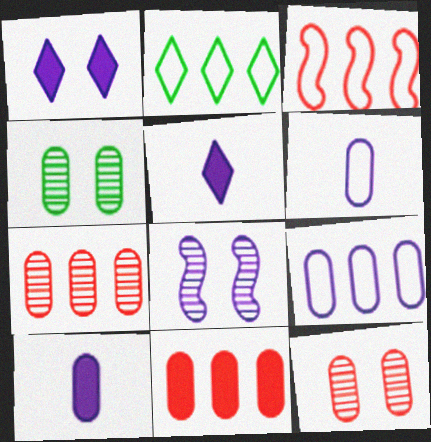[[2, 3, 9], 
[3, 4, 5], 
[4, 6, 11], 
[5, 8, 9]]